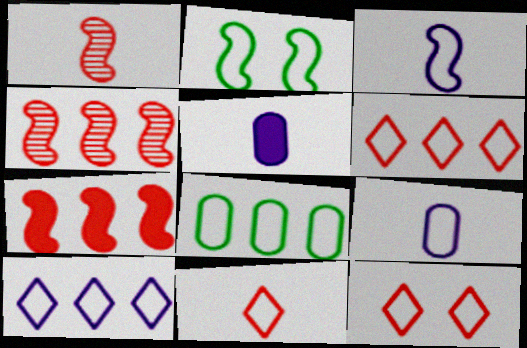[[2, 6, 9], 
[3, 8, 12], 
[6, 11, 12]]